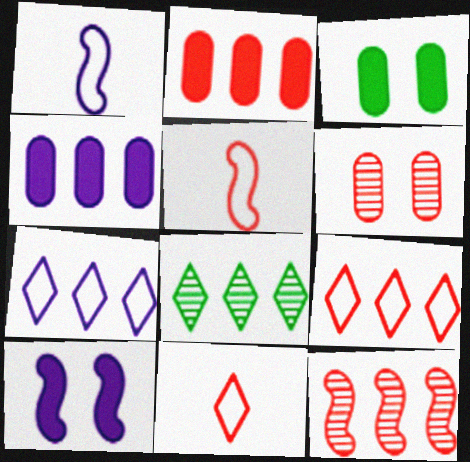[[2, 9, 12]]